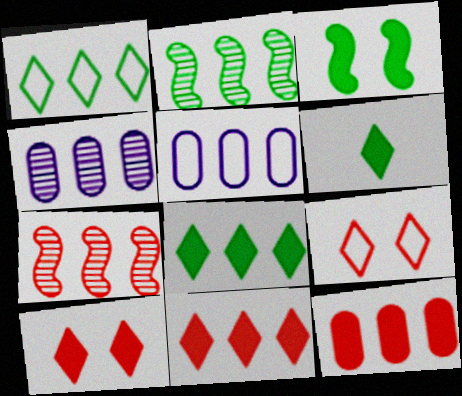[[2, 5, 11], 
[5, 7, 8]]